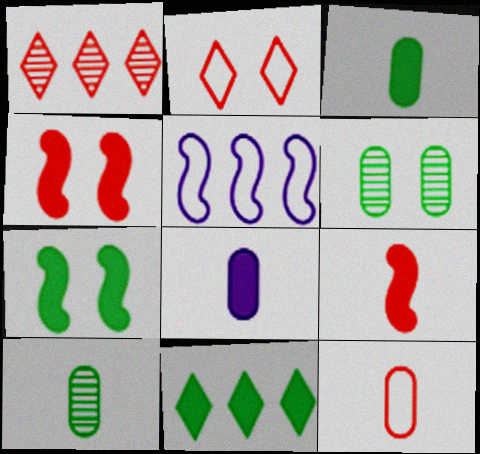[[1, 4, 12], 
[3, 7, 11], 
[4, 8, 11], 
[8, 10, 12]]